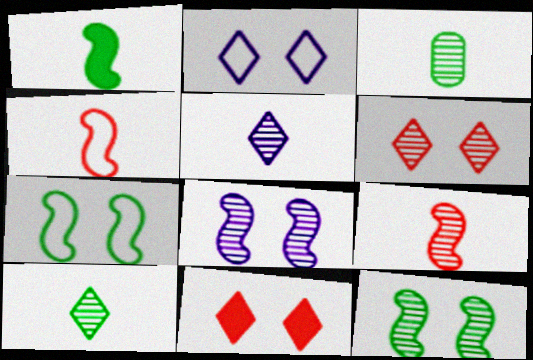[[3, 5, 9]]